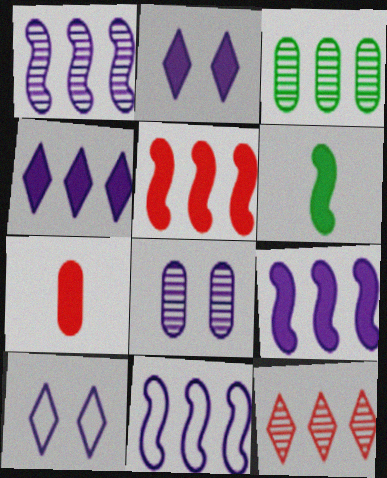[[1, 3, 12], 
[1, 9, 11]]